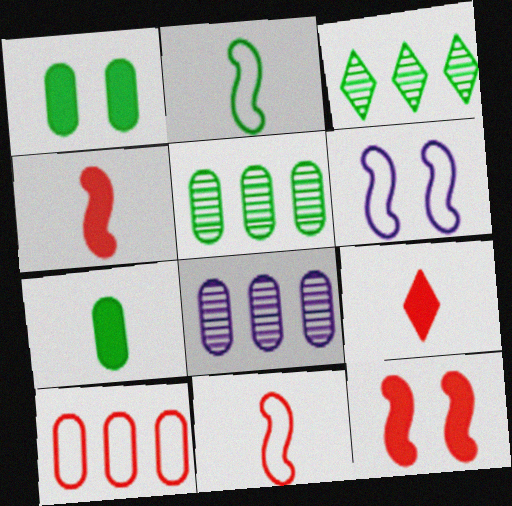[[1, 2, 3], 
[5, 6, 9]]